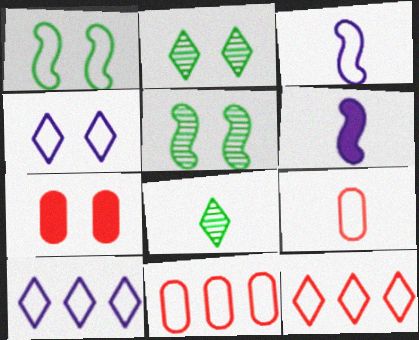[[1, 9, 10], 
[2, 6, 11], 
[4, 5, 7], 
[6, 8, 9]]